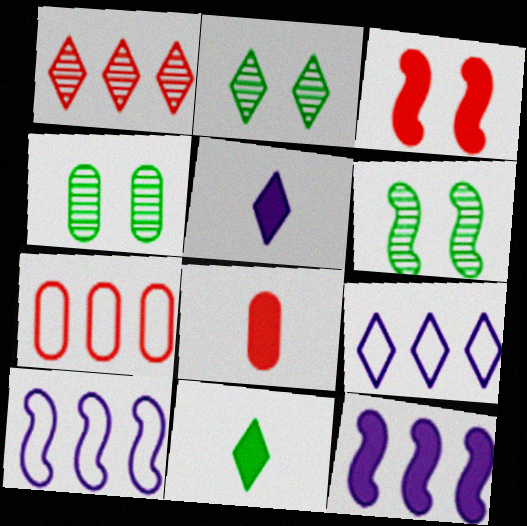[[2, 4, 6], 
[2, 8, 10], 
[5, 6, 7], 
[6, 8, 9]]